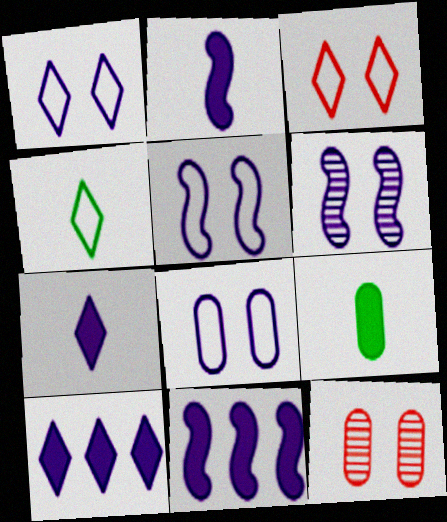[[1, 5, 8], 
[4, 11, 12]]